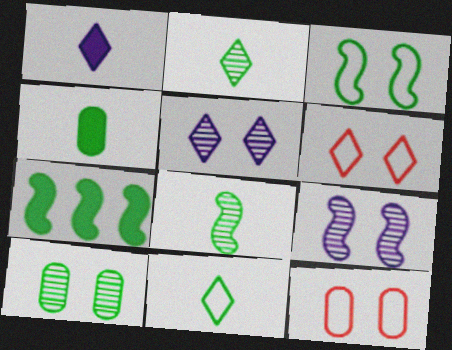[[3, 7, 8], 
[4, 8, 11], 
[7, 10, 11]]